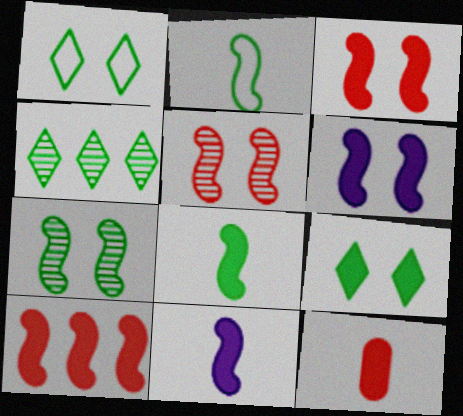[[6, 8, 10]]